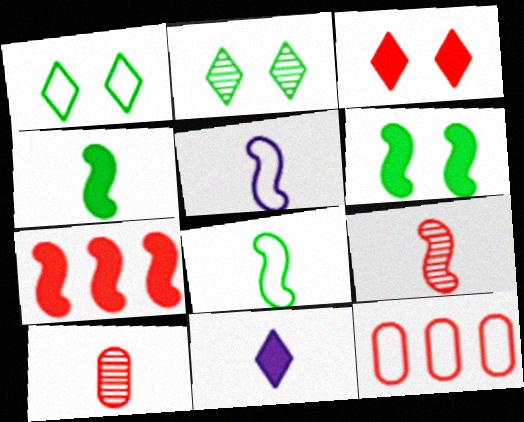[[1, 5, 12], 
[3, 9, 12], 
[4, 5, 9], 
[8, 10, 11]]